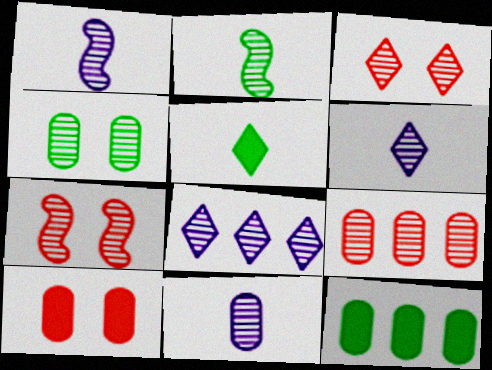[[1, 6, 11], 
[4, 9, 11]]